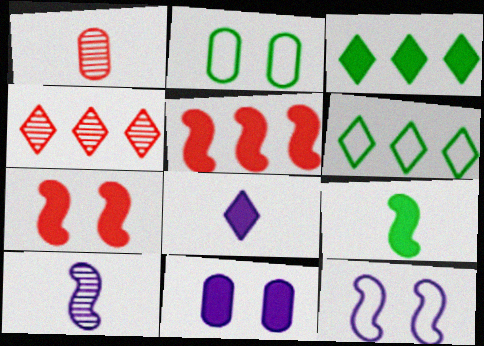[[1, 3, 12]]